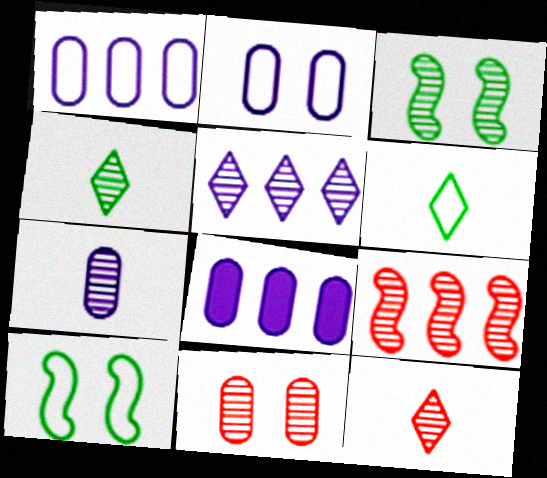[[2, 7, 8], 
[8, 10, 12], 
[9, 11, 12]]